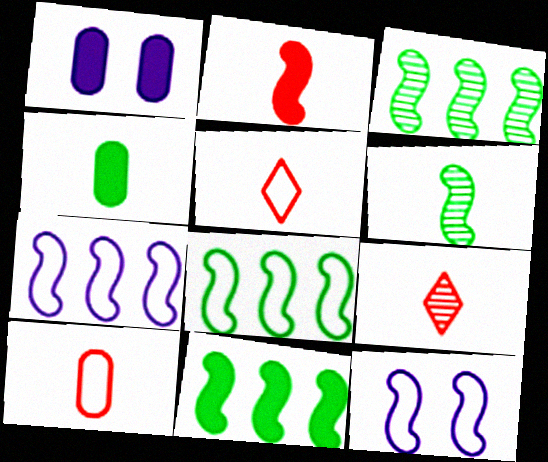[[1, 3, 5], 
[1, 8, 9], 
[2, 3, 12], 
[2, 9, 10], 
[3, 8, 11]]